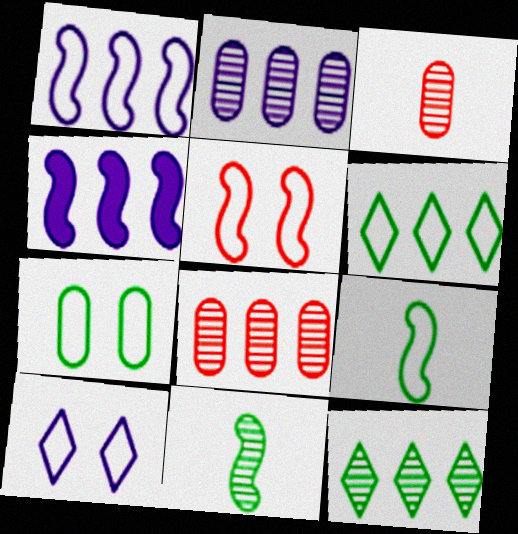[[1, 5, 9], 
[4, 5, 11], 
[4, 6, 8], 
[5, 7, 10], 
[6, 7, 9]]